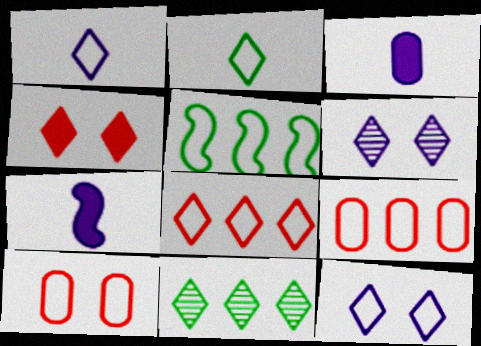[[1, 4, 11], 
[1, 5, 10], 
[2, 8, 12], 
[7, 10, 11]]